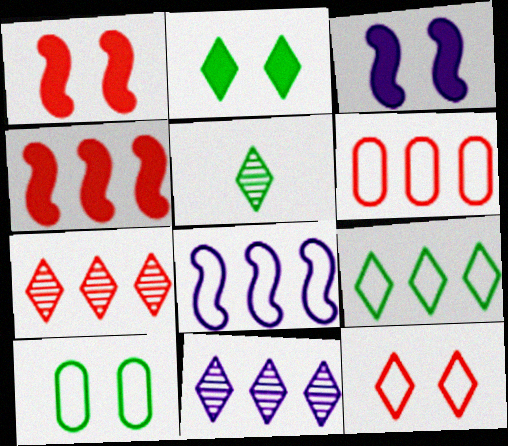[[2, 5, 9], 
[3, 5, 6], 
[4, 6, 7], 
[6, 8, 9]]